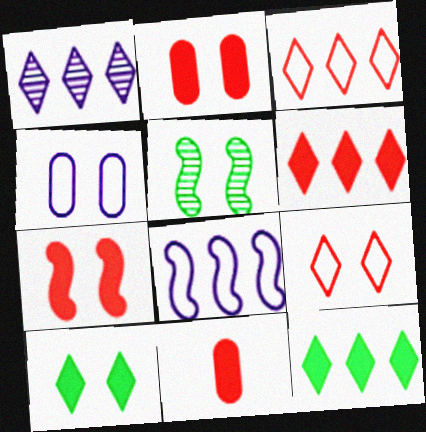[[1, 3, 12], 
[6, 7, 11]]